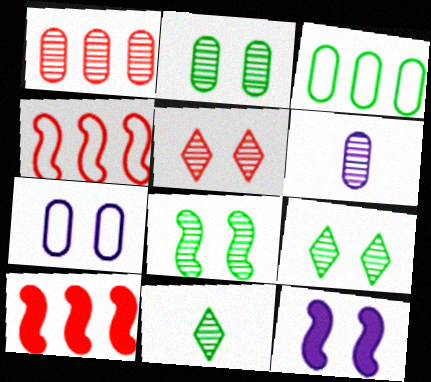[[1, 2, 6], 
[2, 8, 9], 
[7, 10, 11]]